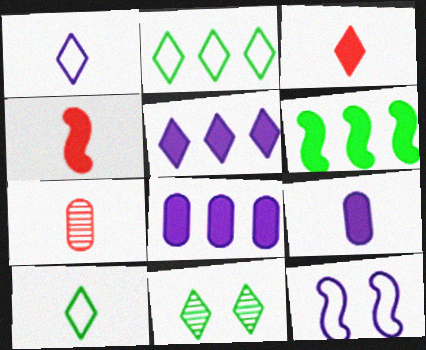[]